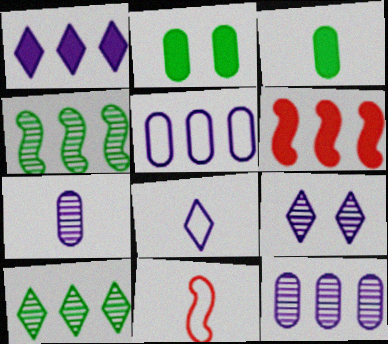[[1, 8, 9], 
[5, 6, 10]]